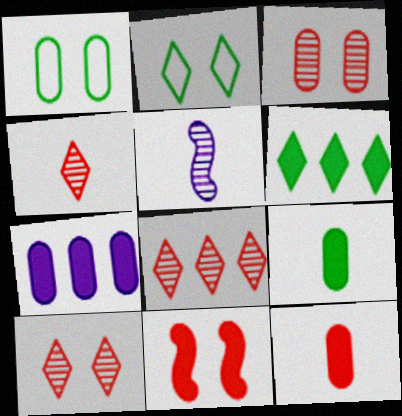[[4, 8, 10]]